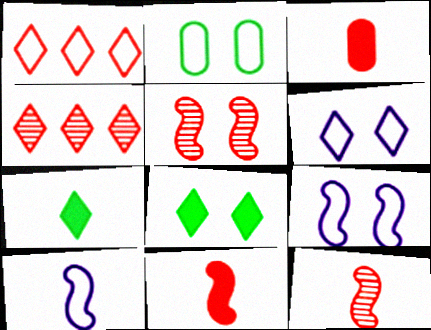[[1, 2, 10], 
[1, 3, 5], 
[4, 6, 7]]